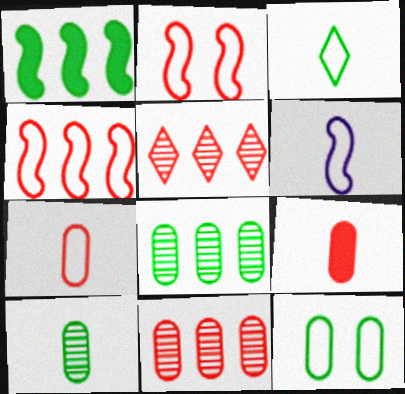[[2, 5, 9], 
[3, 6, 7]]